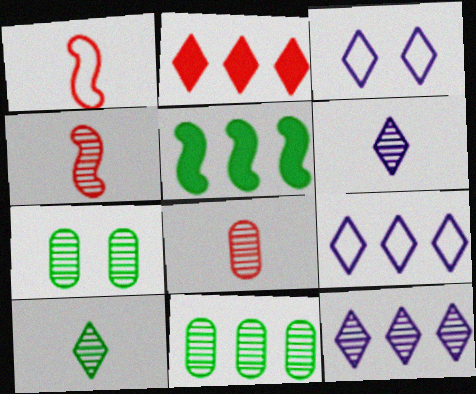[[2, 3, 10], 
[3, 5, 8], 
[4, 7, 12]]